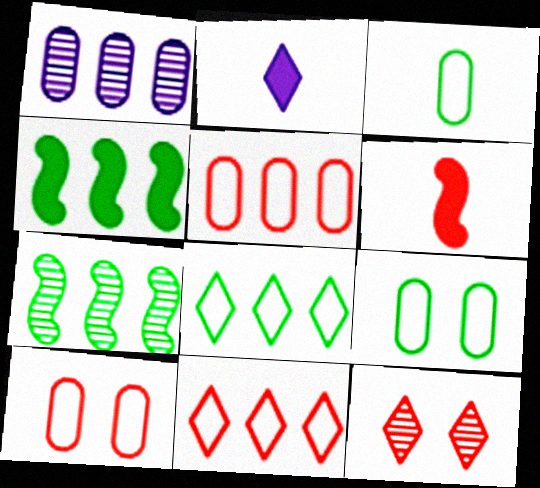[[1, 4, 11], 
[2, 7, 10], 
[2, 8, 12], 
[5, 6, 12]]